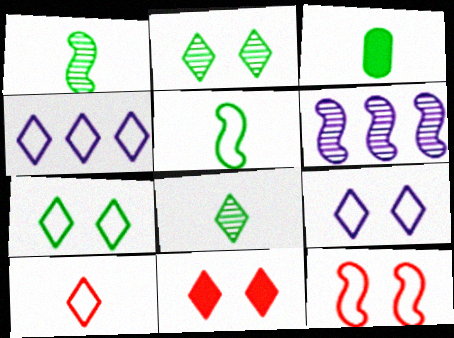[[2, 9, 11], 
[3, 5, 8], 
[4, 7, 10], 
[4, 8, 11]]